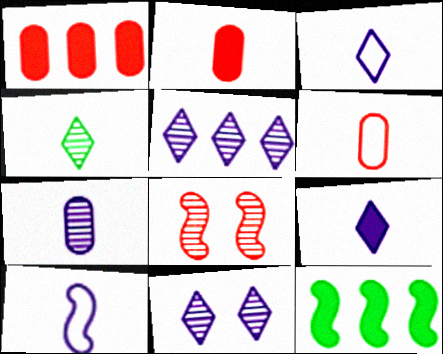[[2, 4, 10], 
[6, 11, 12], 
[7, 9, 10], 
[8, 10, 12]]